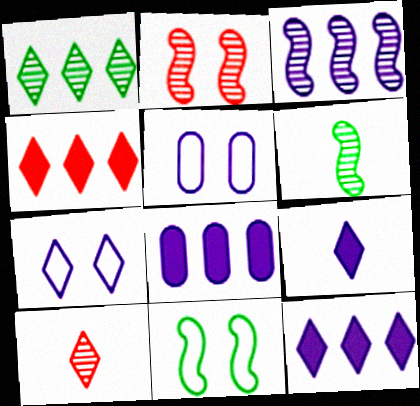[[2, 3, 6], 
[3, 5, 9], 
[4, 5, 6], 
[8, 10, 11]]